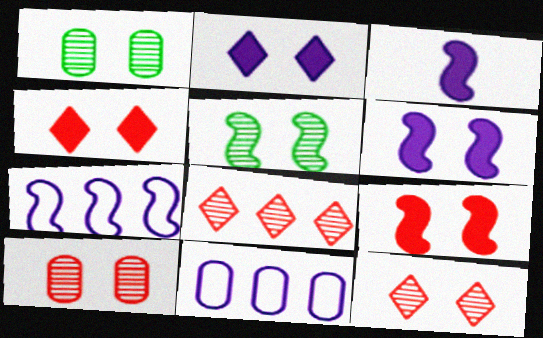[]